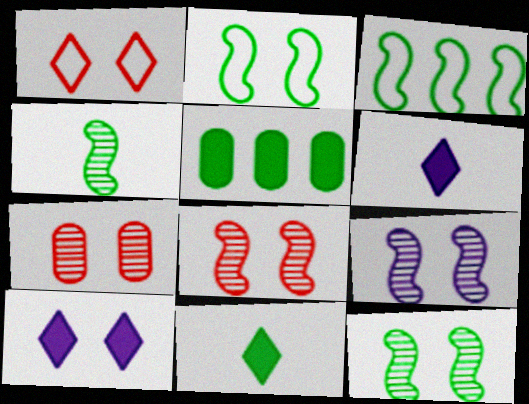[[2, 7, 10], 
[3, 6, 7], 
[8, 9, 12]]